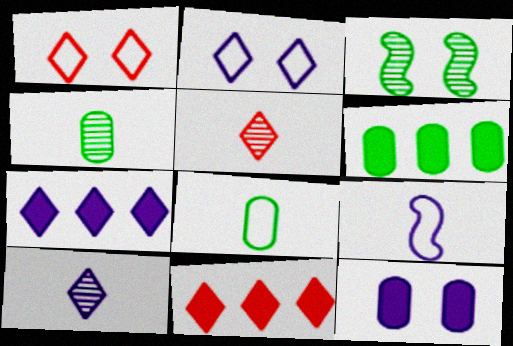[[1, 3, 12], 
[1, 5, 11], 
[2, 7, 10]]